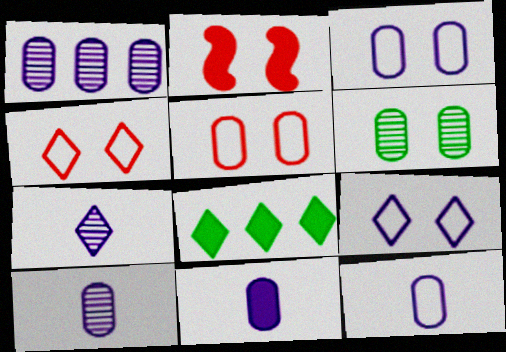[[1, 3, 11], 
[2, 6, 9], 
[2, 8, 11], 
[4, 7, 8], 
[10, 11, 12]]